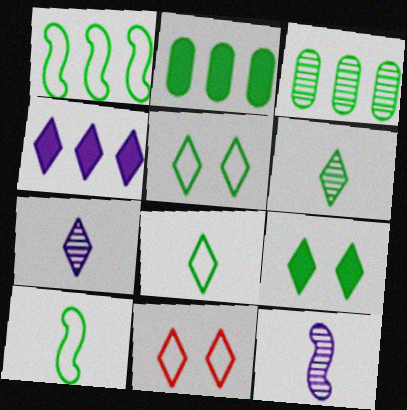[[2, 11, 12], 
[3, 9, 10], 
[4, 6, 11]]